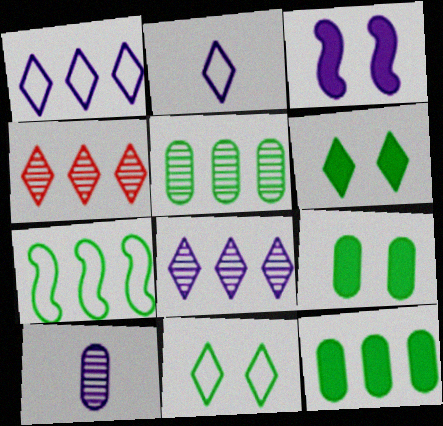[[1, 3, 10], 
[2, 4, 6]]